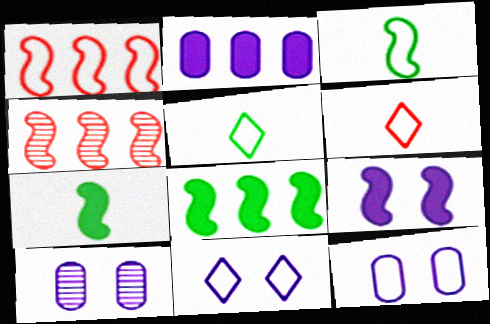[[1, 5, 12], 
[3, 4, 9], 
[6, 8, 10], 
[9, 10, 11]]